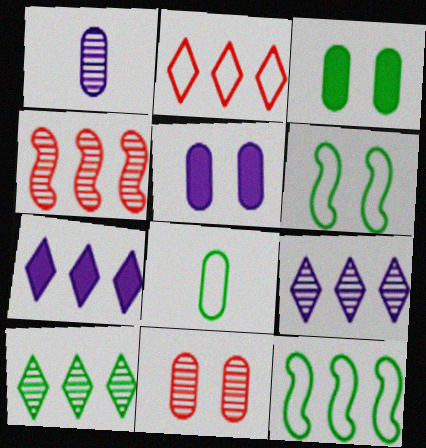[[2, 7, 10]]